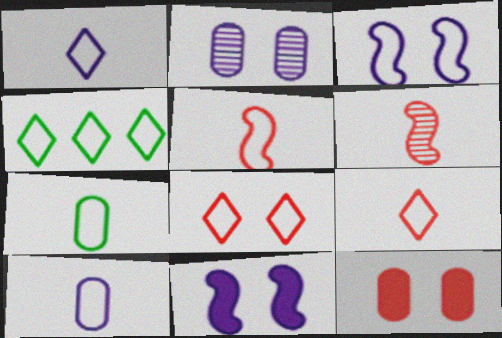[[1, 4, 8], 
[1, 5, 7]]